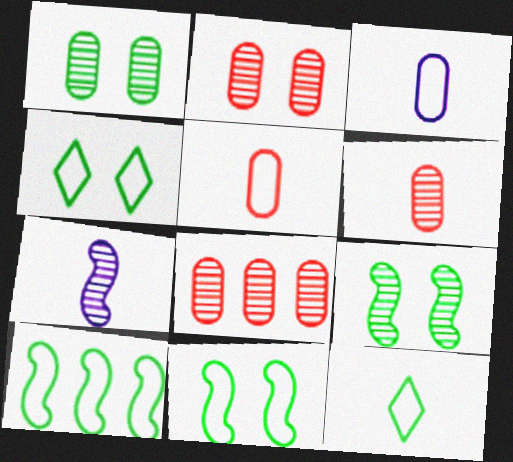[[2, 6, 8]]